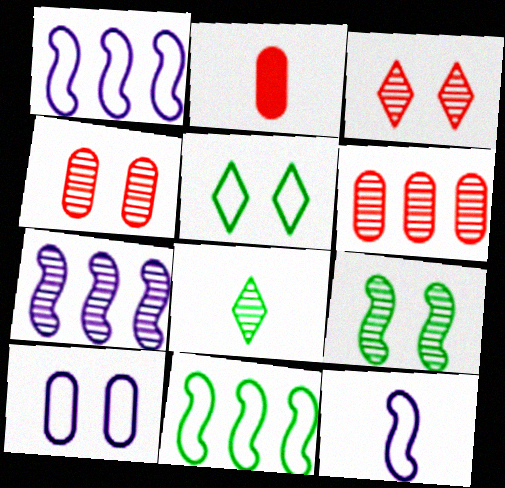[[2, 5, 7], 
[2, 8, 12], 
[4, 7, 8]]